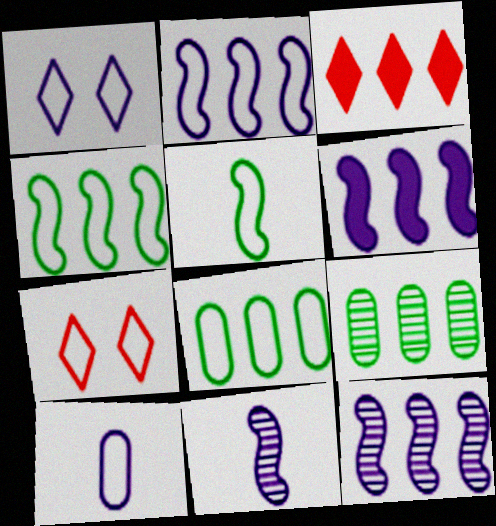[[1, 2, 10], 
[2, 3, 9], 
[2, 6, 12], 
[3, 8, 12], 
[4, 7, 10]]